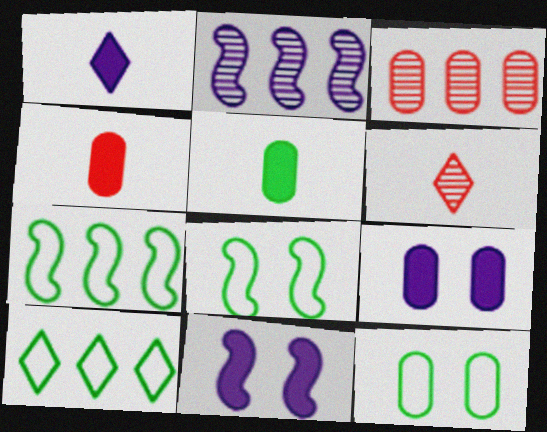[[1, 3, 8], 
[6, 7, 9]]